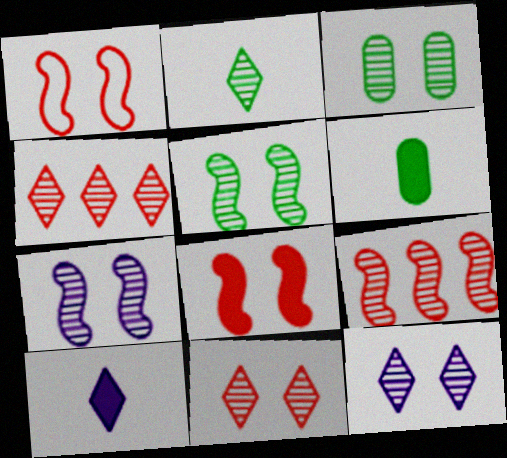[[2, 4, 12], 
[3, 7, 11]]